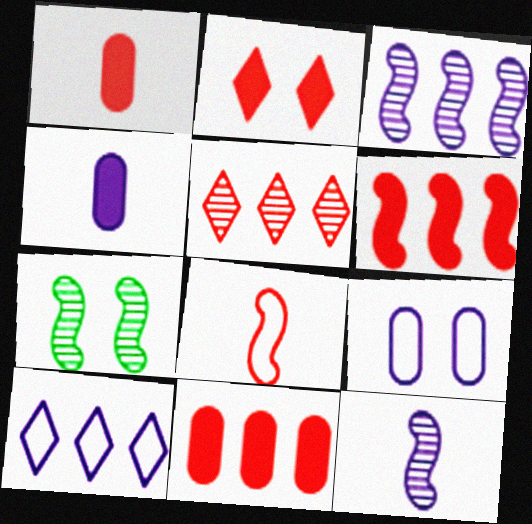[[1, 2, 6], 
[1, 7, 10], 
[2, 7, 9]]